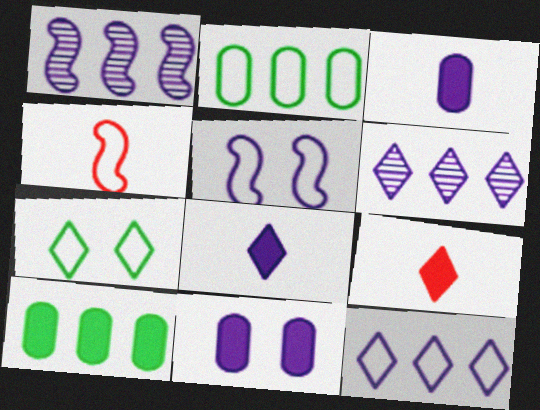[[3, 5, 6], 
[6, 7, 9]]